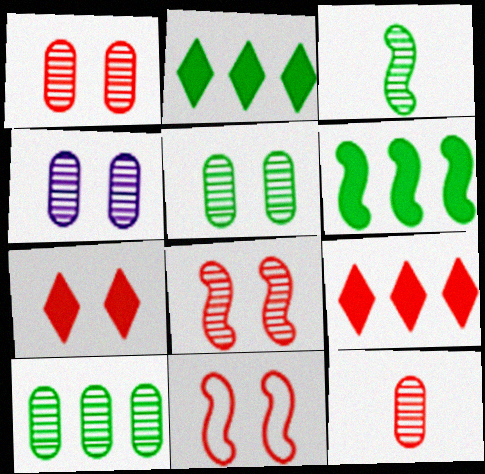[[1, 4, 5], 
[1, 7, 11], 
[4, 10, 12], 
[9, 11, 12]]